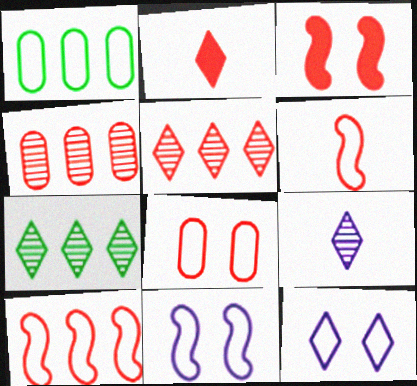[[1, 3, 9], 
[1, 6, 12], 
[2, 7, 12]]